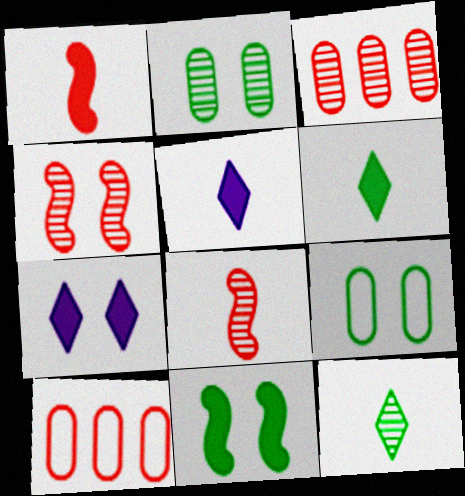[[4, 7, 9]]